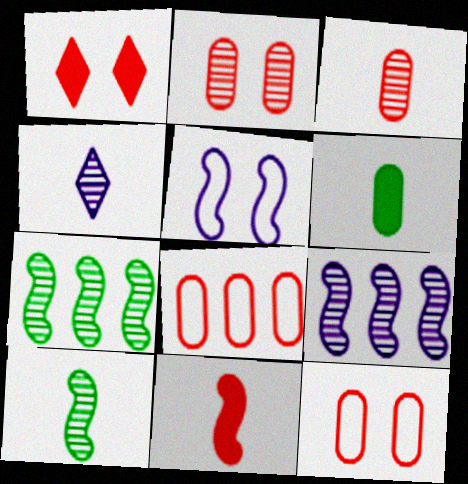[[2, 4, 7], 
[3, 4, 10], 
[5, 7, 11]]